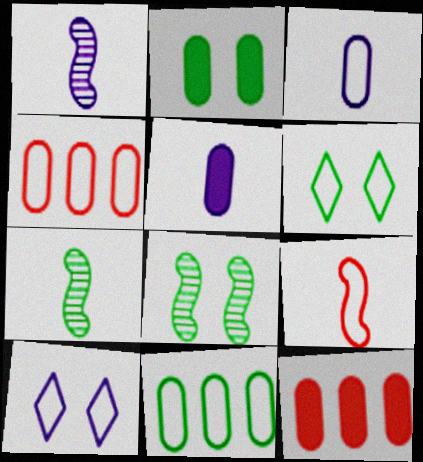[[1, 6, 12], 
[2, 5, 12], 
[2, 6, 8], 
[7, 10, 12], 
[9, 10, 11]]